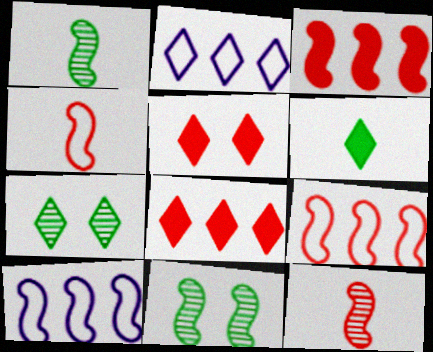[]